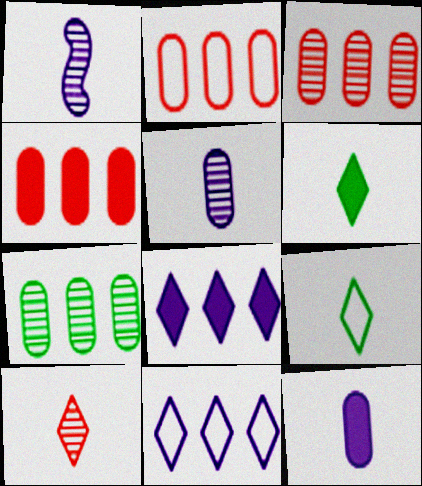[[2, 3, 4]]